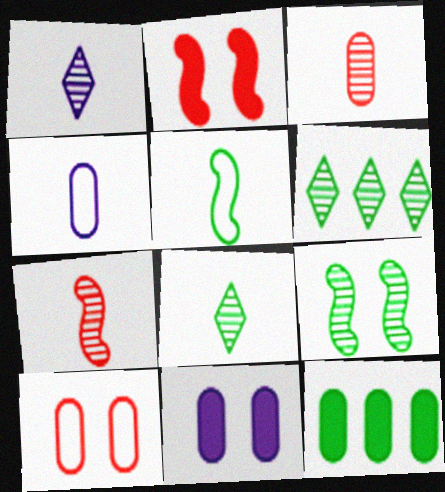[[2, 4, 6]]